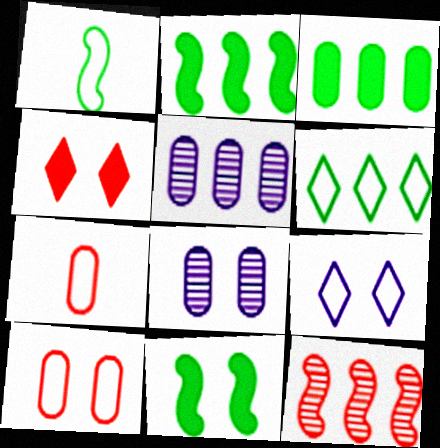[[1, 4, 5], 
[3, 7, 8], 
[4, 7, 12]]